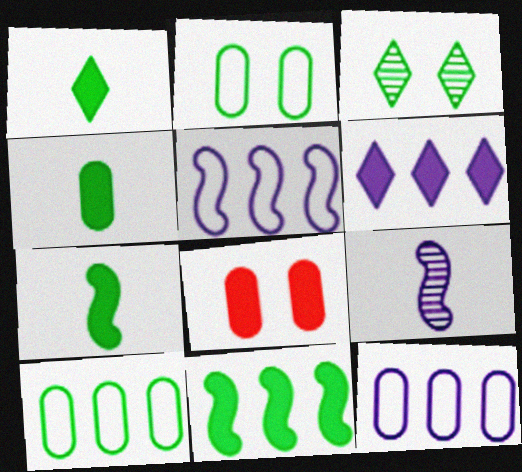[[1, 4, 7], 
[3, 7, 10], 
[6, 7, 8]]